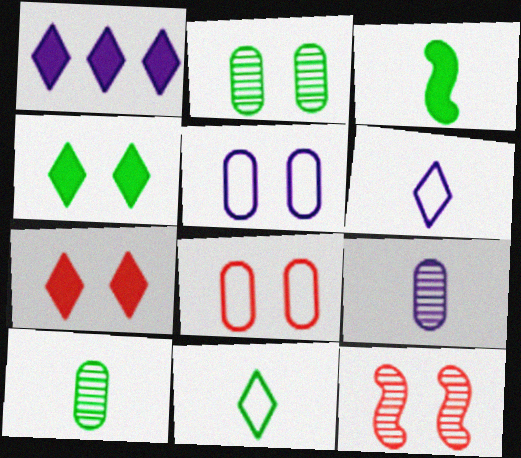[[3, 10, 11], 
[4, 5, 12], 
[7, 8, 12]]